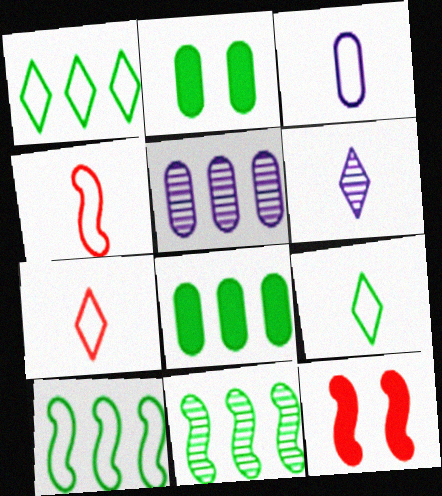[[1, 8, 11], 
[2, 9, 11], 
[3, 4, 9], 
[5, 9, 12]]